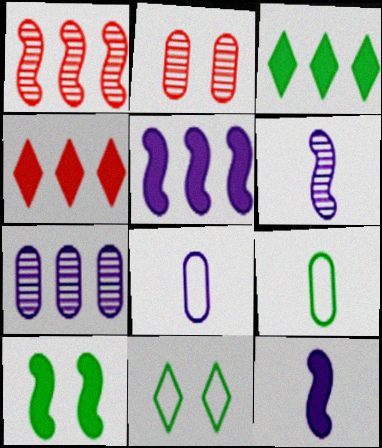[]